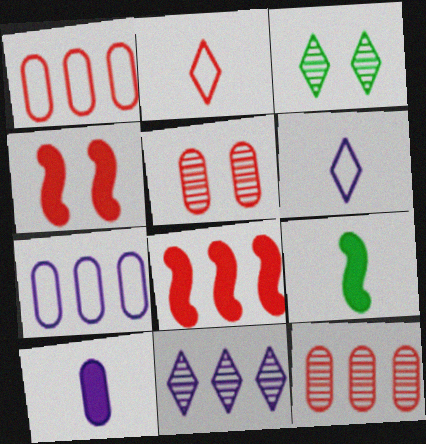[[2, 4, 12], 
[2, 5, 8]]